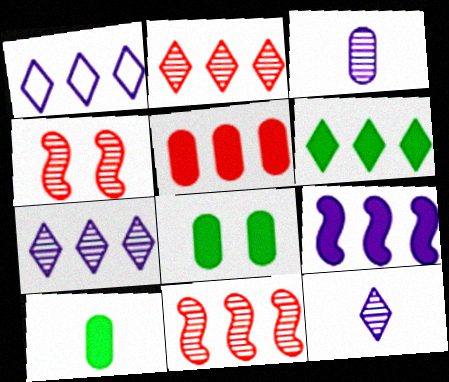[[1, 2, 6], 
[1, 4, 10], 
[5, 6, 9]]